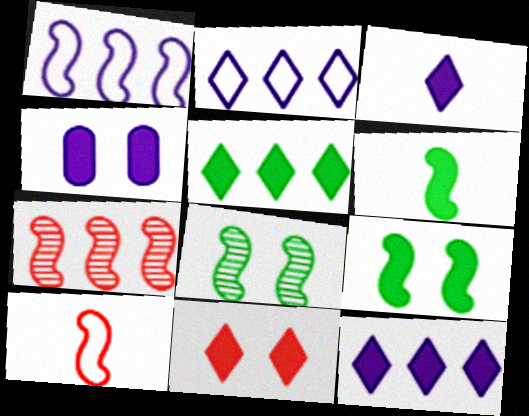[[3, 5, 11], 
[4, 9, 11]]